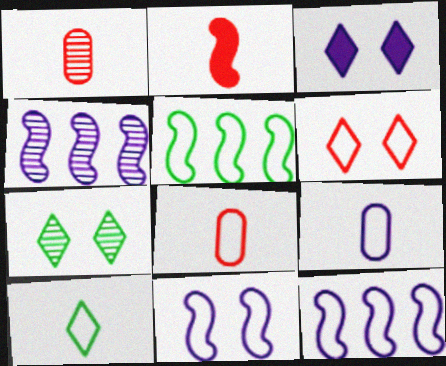[[1, 3, 5], 
[1, 4, 7], 
[3, 4, 9], 
[3, 6, 7], 
[5, 6, 9]]